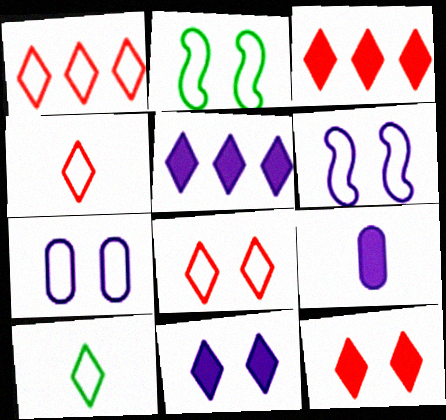[[1, 4, 8], 
[2, 7, 8]]